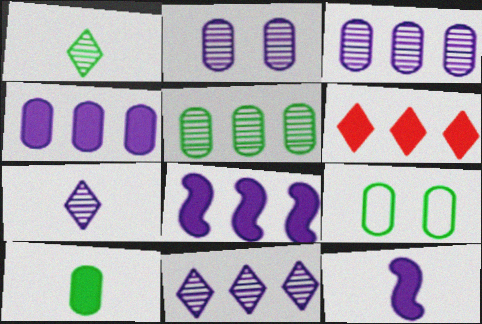[[5, 9, 10]]